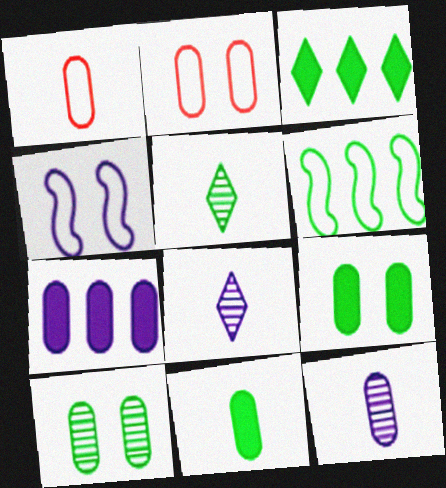[[1, 7, 10], 
[1, 11, 12], 
[4, 7, 8], 
[5, 6, 9]]